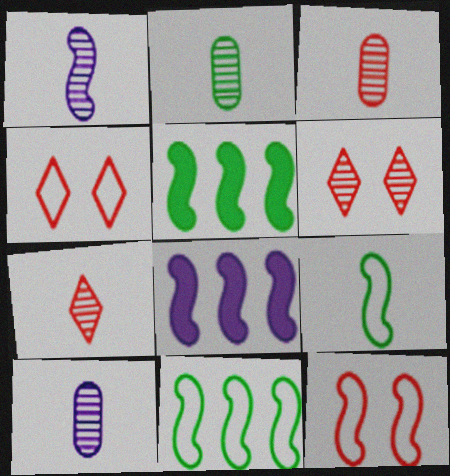[[1, 2, 7], 
[1, 5, 12], 
[2, 3, 10], 
[2, 4, 8], 
[4, 5, 10]]